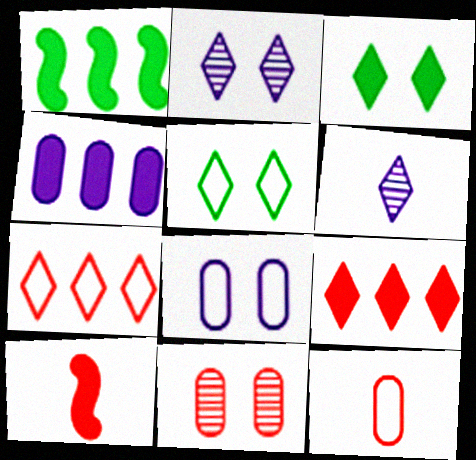[[1, 2, 12], 
[1, 4, 9], 
[3, 4, 10], 
[3, 6, 7], 
[5, 6, 9], 
[7, 10, 11]]